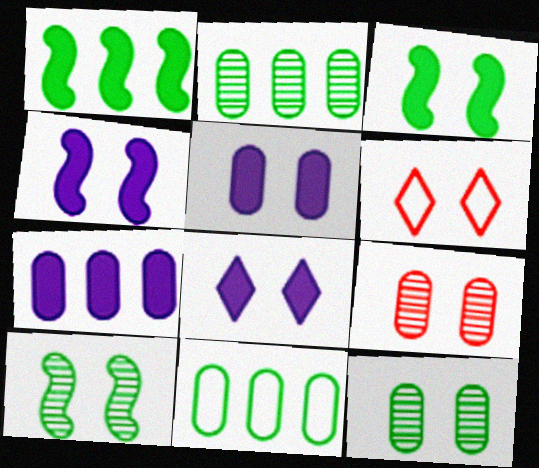[[4, 5, 8], 
[4, 6, 12], 
[5, 6, 10]]